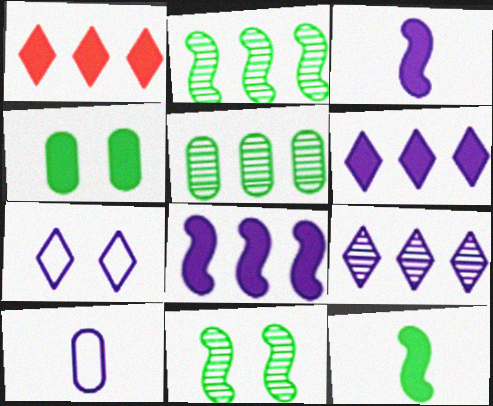[[1, 3, 4], 
[1, 10, 11]]